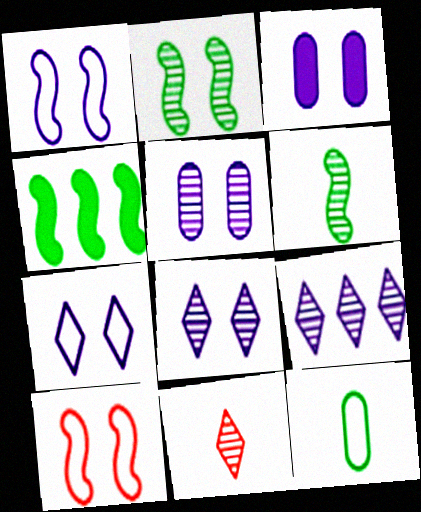[[1, 3, 8]]